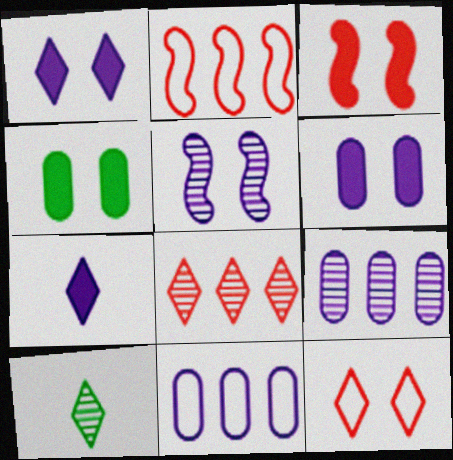[[1, 3, 4], 
[2, 6, 10], 
[3, 10, 11], 
[4, 5, 12], 
[5, 7, 11]]